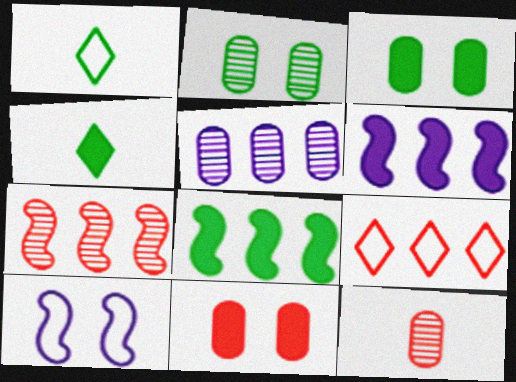[[1, 2, 8], 
[2, 5, 12], 
[3, 4, 8], 
[4, 6, 11], 
[5, 8, 9]]